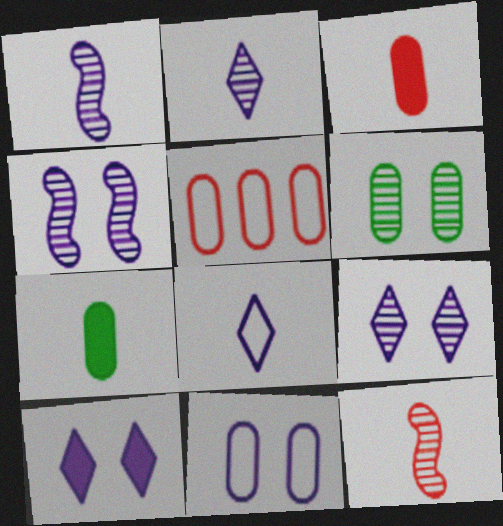[[4, 10, 11], 
[7, 8, 12]]